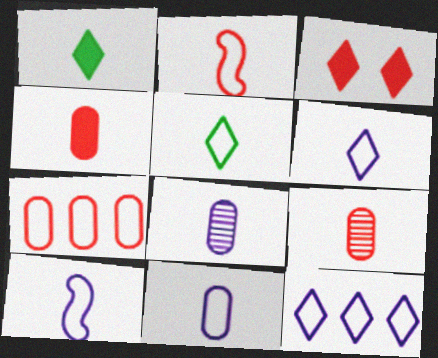[[1, 2, 8], 
[1, 9, 10], 
[2, 5, 11], 
[6, 10, 11]]